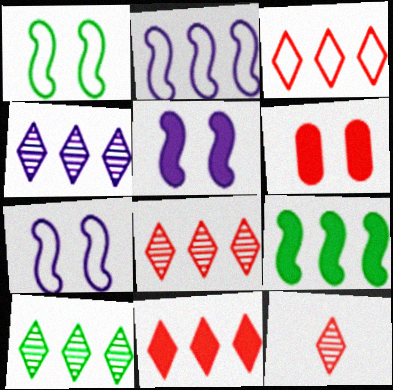[[3, 8, 11], 
[4, 8, 10]]